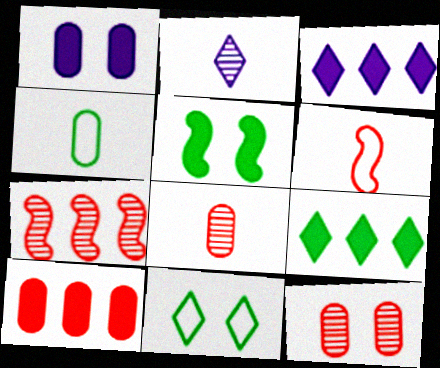[]